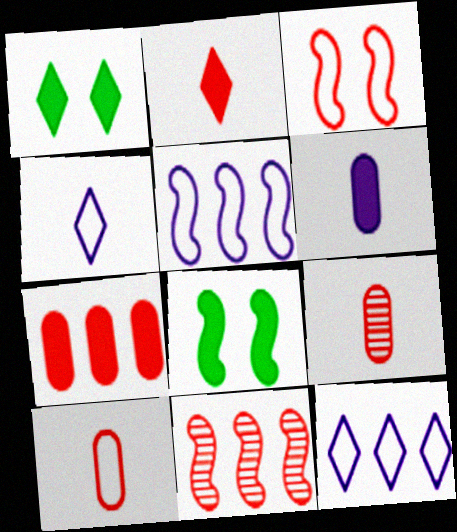[[1, 5, 9], 
[8, 9, 12]]